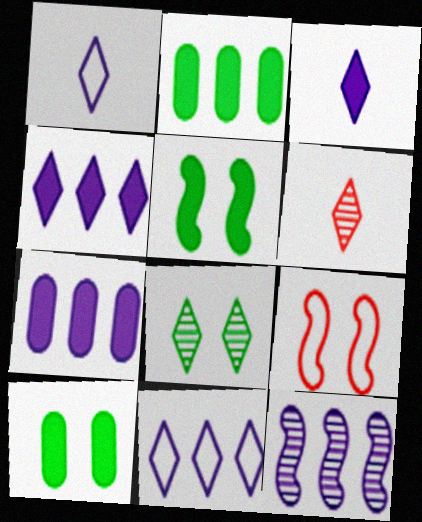[[7, 11, 12]]